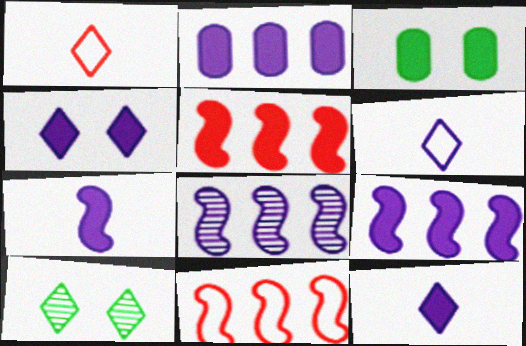[[1, 3, 8], 
[2, 4, 7], 
[3, 5, 12]]